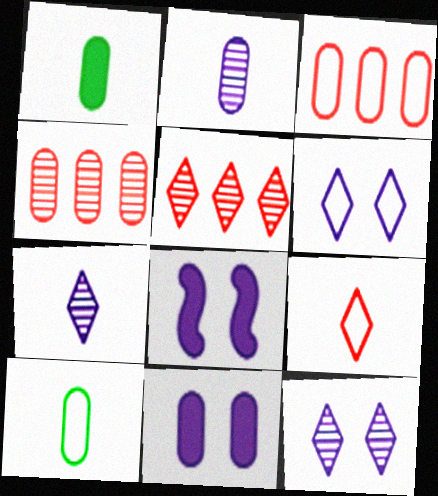[[4, 10, 11], 
[5, 8, 10]]